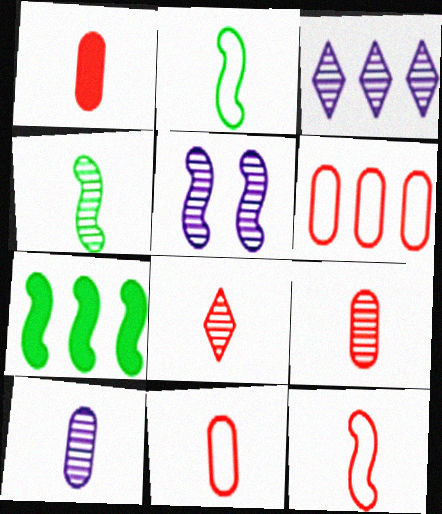[[1, 8, 12], 
[1, 9, 11], 
[3, 5, 10], 
[3, 6, 7], 
[4, 8, 10], 
[5, 7, 12]]